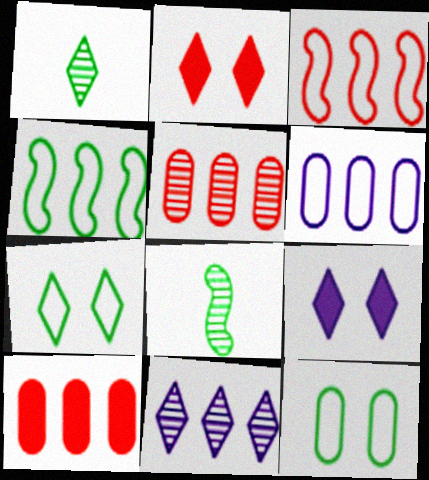[[2, 6, 8], 
[4, 10, 11]]